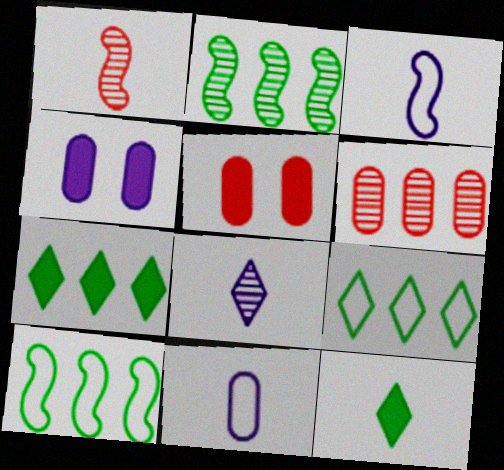[[1, 4, 9], 
[1, 11, 12], 
[5, 8, 10]]